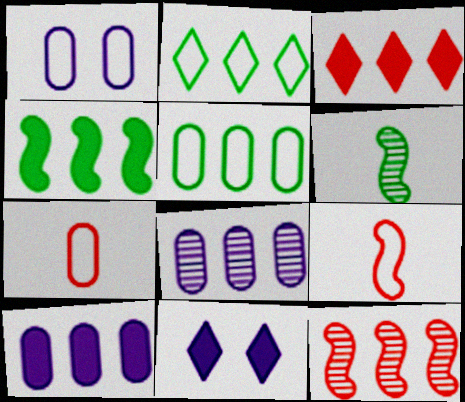[[1, 2, 9], 
[1, 3, 6], 
[1, 5, 7], 
[2, 10, 12], 
[3, 4, 10]]